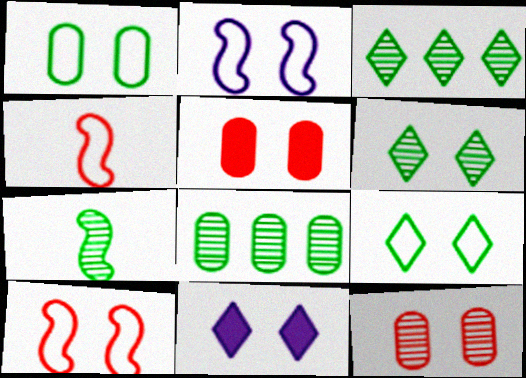[[2, 5, 6], 
[4, 8, 11], 
[6, 7, 8]]